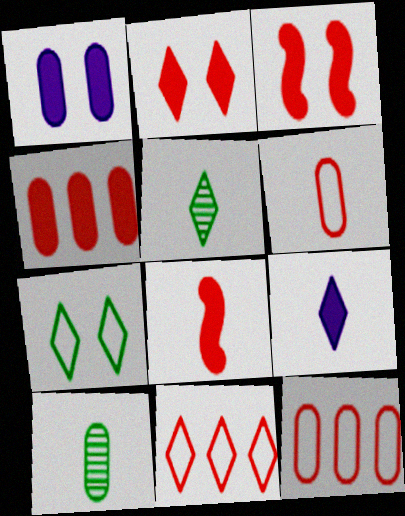[[1, 10, 12], 
[2, 4, 8]]